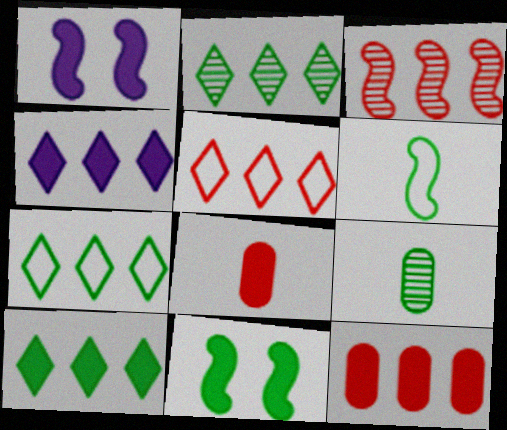[[1, 3, 6], 
[1, 5, 9], 
[1, 8, 10], 
[2, 4, 5], 
[2, 7, 10], 
[3, 5, 12], 
[4, 8, 11], 
[7, 9, 11]]